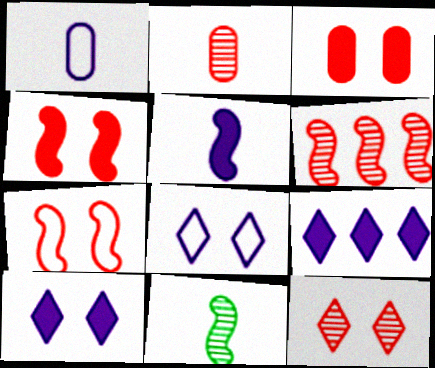[[2, 6, 12], 
[3, 7, 12]]